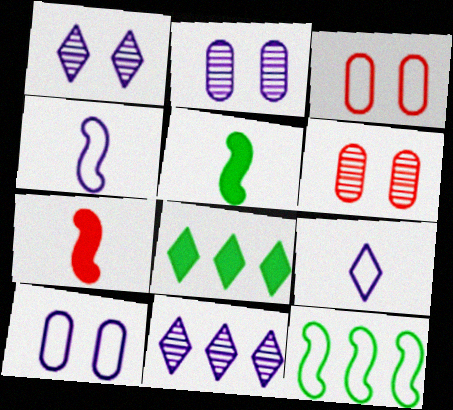[[3, 5, 11], 
[3, 9, 12], 
[4, 6, 8]]